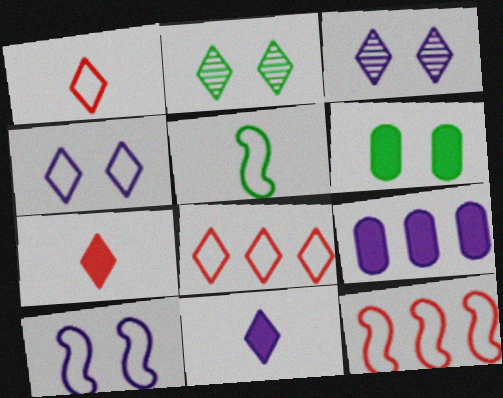[[2, 8, 11], 
[5, 10, 12]]